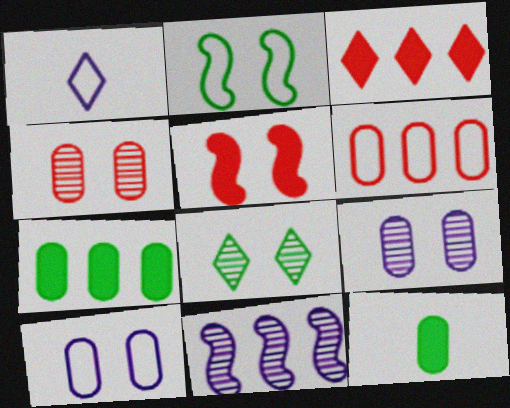[[1, 2, 6], 
[1, 3, 8], 
[5, 8, 10], 
[6, 9, 12]]